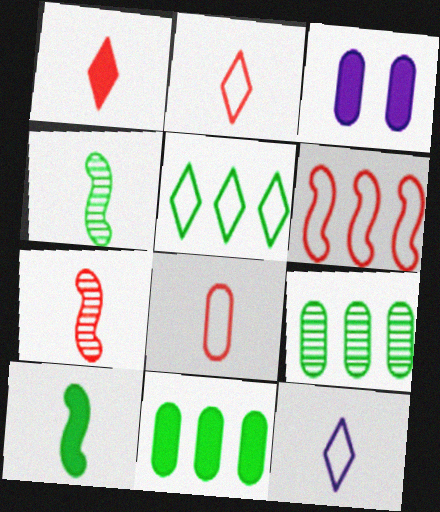[[1, 7, 8], 
[3, 5, 7], 
[3, 8, 9]]